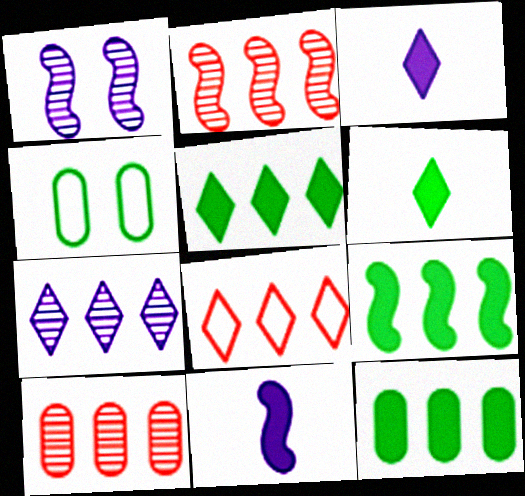[[2, 3, 4], 
[5, 7, 8], 
[5, 9, 12]]